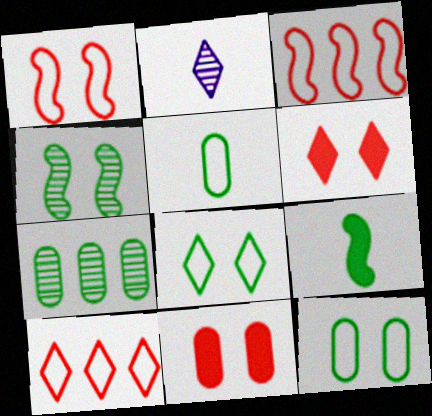[[7, 8, 9]]